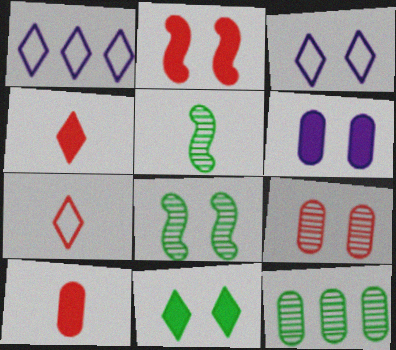[[1, 8, 10], 
[2, 6, 11]]